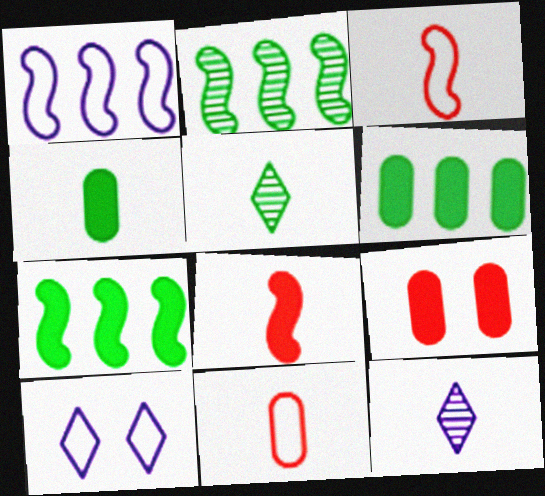[[1, 5, 9], 
[3, 4, 12]]